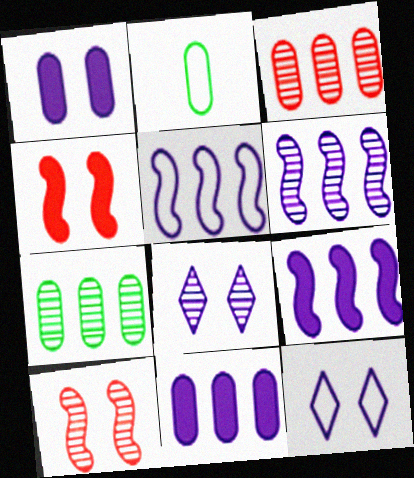[[1, 2, 3], 
[5, 6, 9]]